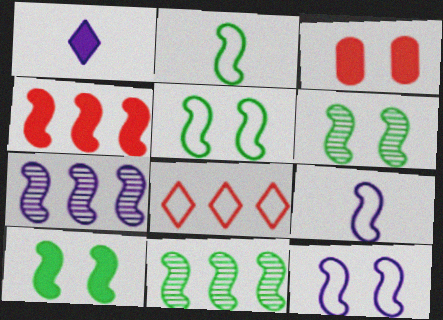[[2, 10, 11], 
[4, 6, 9], 
[5, 6, 10]]